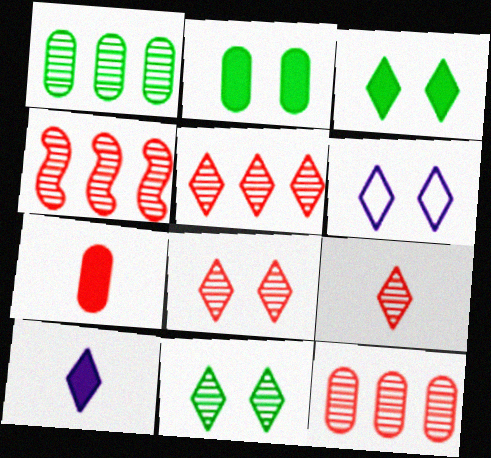[[3, 6, 8], 
[4, 5, 12], 
[5, 8, 9]]